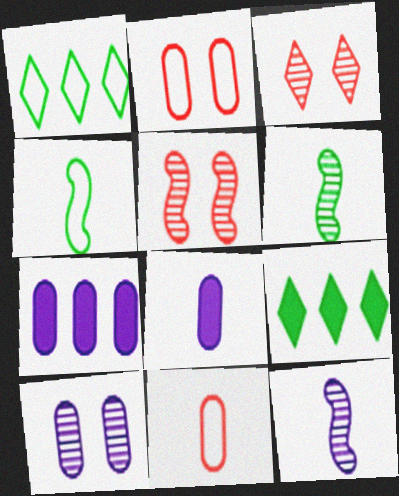[[1, 5, 8], 
[2, 9, 12], 
[3, 4, 7]]